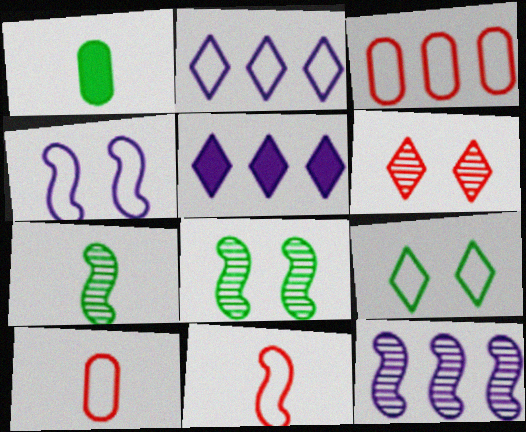[[5, 8, 10]]